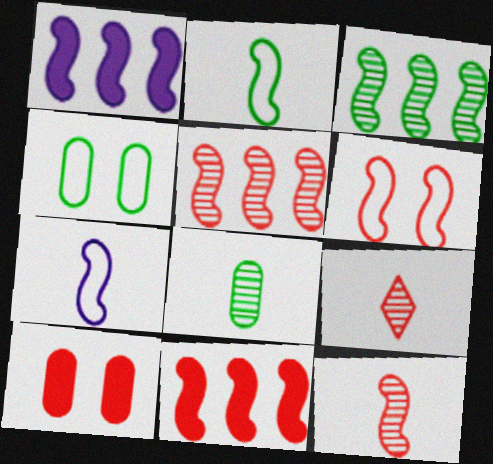[[1, 4, 9], 
[6, 11, 12]]